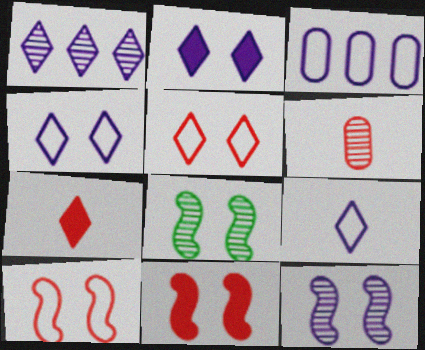[[1, 2, 9], 
[1, 6, 8], 
[3, 7, 8]]